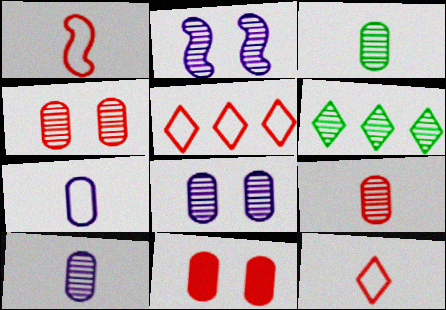[[2, 6, 9], 
[3, 9, 10]]